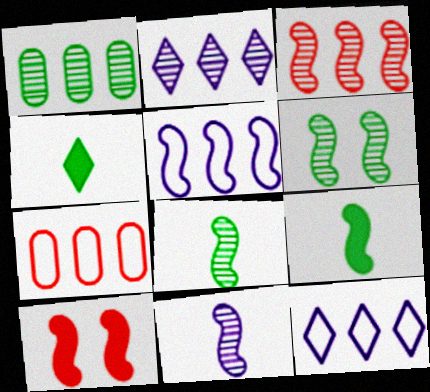[[1, 2, 3], 
[3, 6, 11], 
[5, 8, 10]]